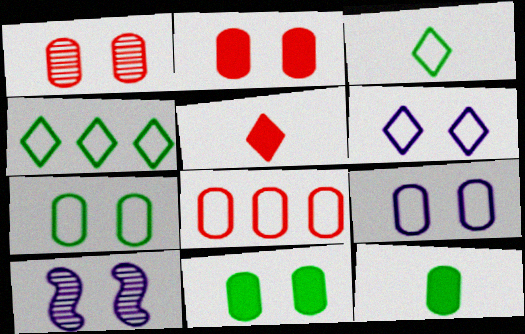[[1, 9, 11]]